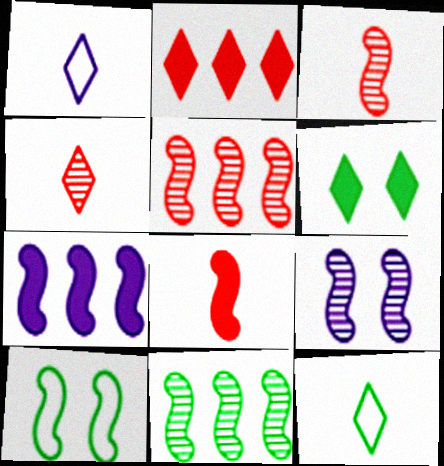[[3, 7, 10], 
[3, 9, 11]]